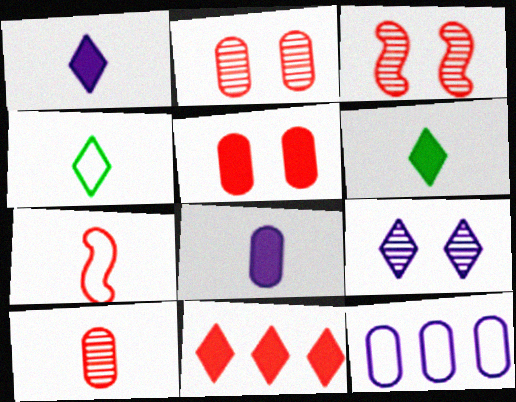[[2, 7, 11], 
[3, 6, 12], 
[4, 9, 11]]